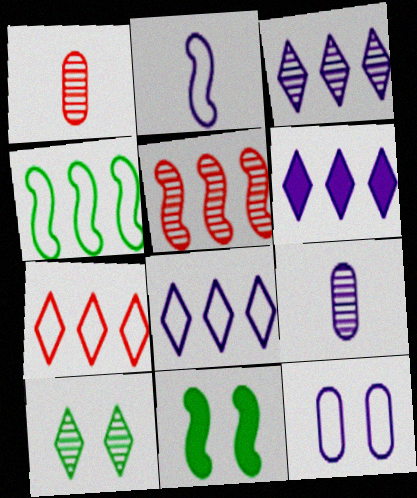[[1, 8, 11], 
[2, 5, 11], 
[2, 8, 12], 
[3, 6, 8], 
[5, 9, 10], 
[7, 9, 11]]